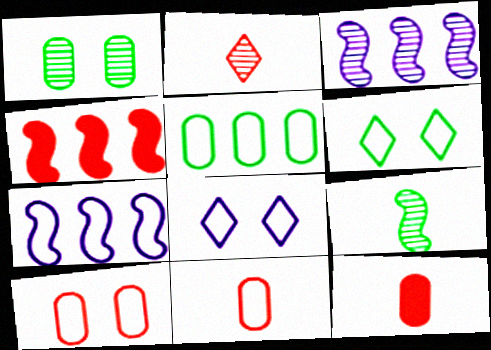[[1, 2, 3], 
[2, 4, 10], 
[3, 6, 12], 
[6, 7, 11]]